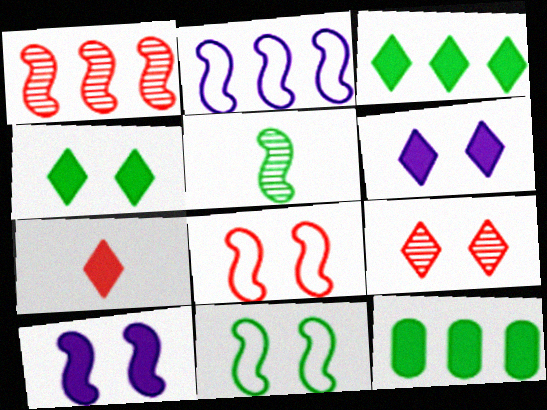[[3, 6, 7], 
[7, 10, 12]]